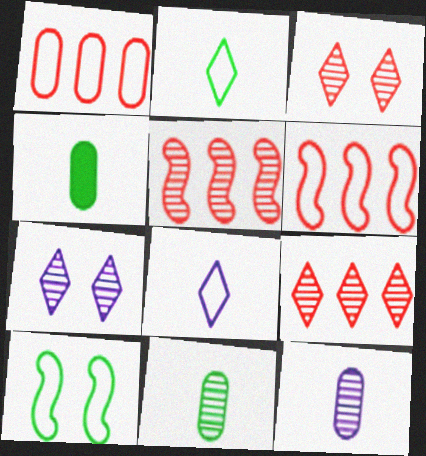[[1, 8, 10], 
[4, 6, 7], 
[5, 7, 11]]